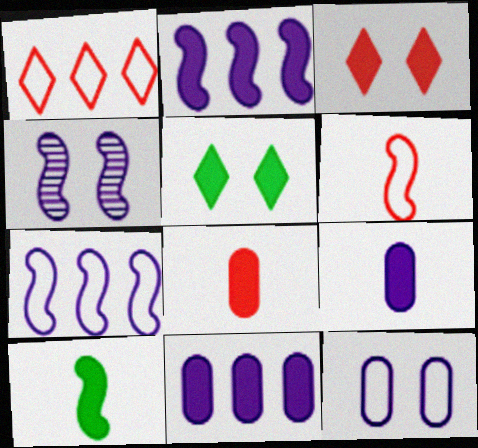[[2, 5, 8], 
[3, 10, 11]]